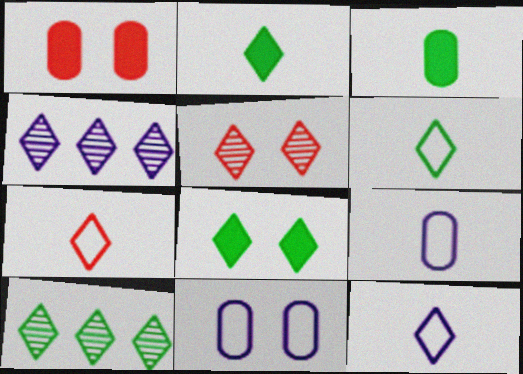[[4, 7, 8], 
[6, 7, 12], 
[6, 8, 10]]